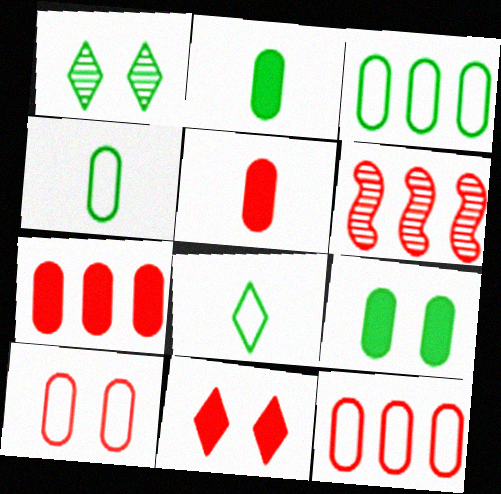[]